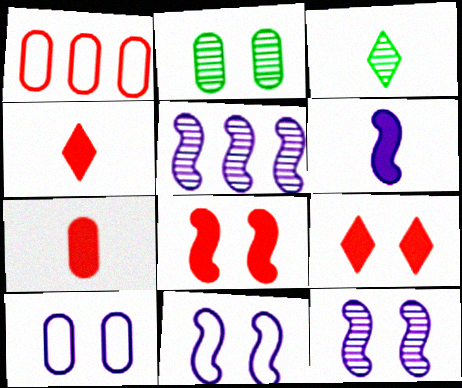[[2, 9, 11], 
[5, 6, 11]]